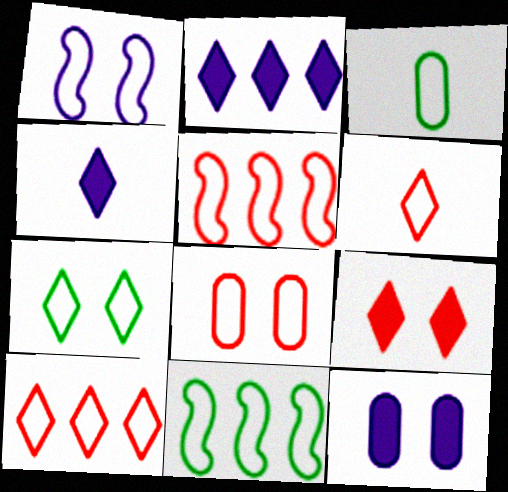[[1, 3, 10], 
[1, 7, 8], 
[3, 7, 11], 
[5, 6, 8]]